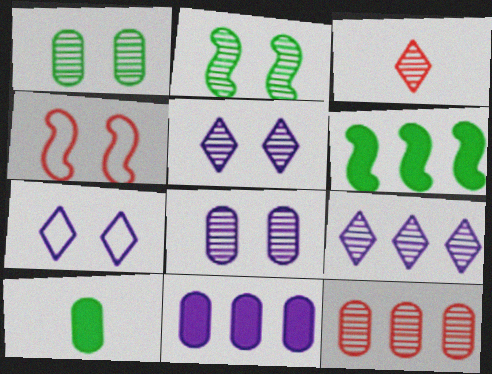[[4, 9, 10]]